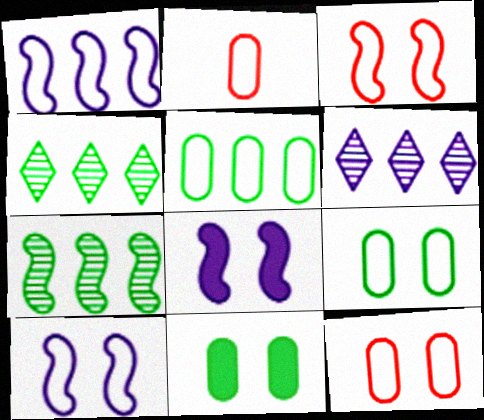[[2, 4, 8]]